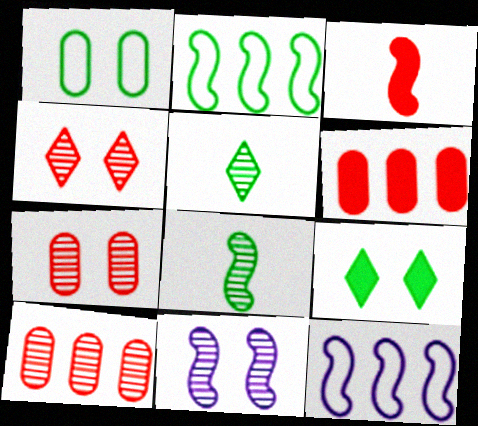[[2, 3, 11], 
[5, 10, 11]]